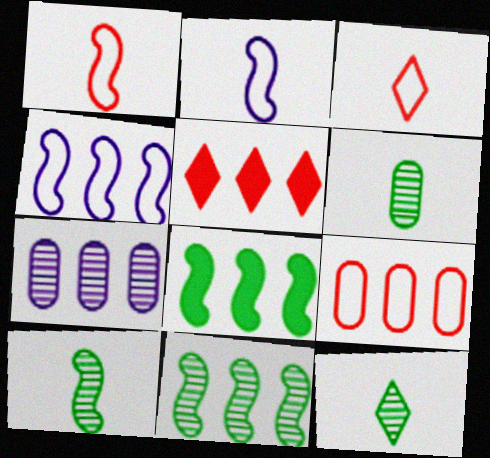[[6, 10, 12]]